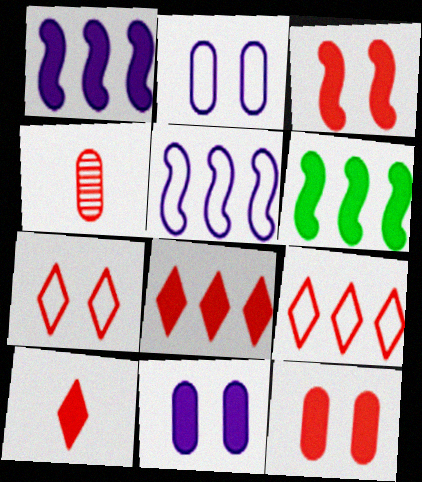[[3, 4, 9], 
[6, 10, 11]]